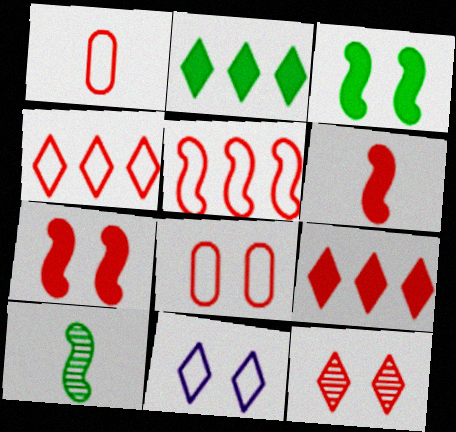[[7, 8, 12]]